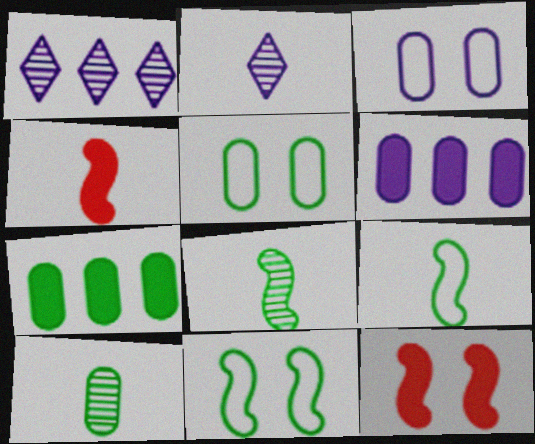[[1, 4, 5], 
[5, 7, 10]]